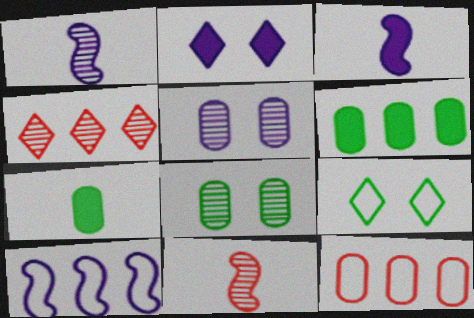[[1, 4, 8], 
[4, 6, 10], 
[5, 7, 12]]